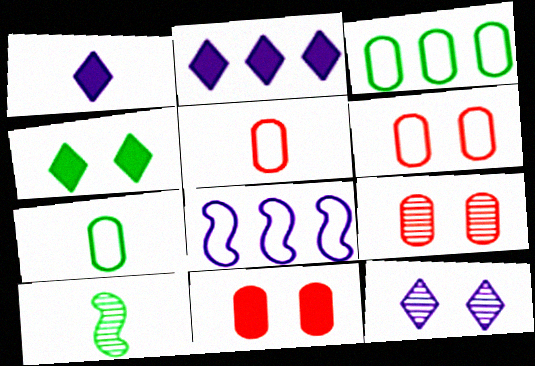[[1, 5, 10], 
[2, 6, 10], 
[3, 4, 10], 
[6, 9, 11]]